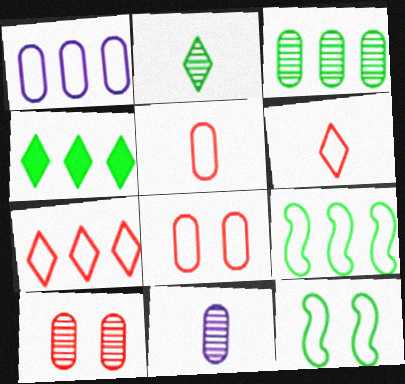[[1, 6, 12], 
[1, 7, 9], 
[3, 4, 9], 
[3, 10, 11]]